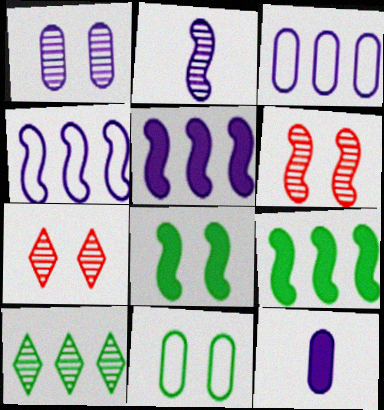[[1, 3, 12]]